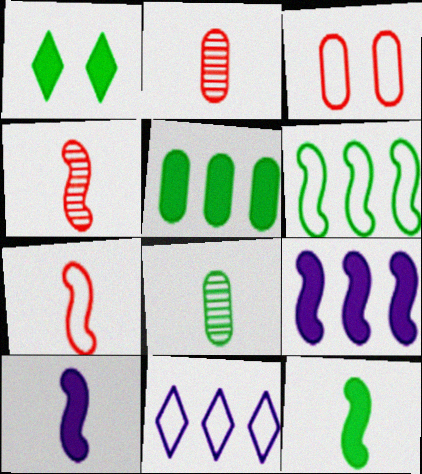[[1, 5, 12], 
[1, 6, 8]]